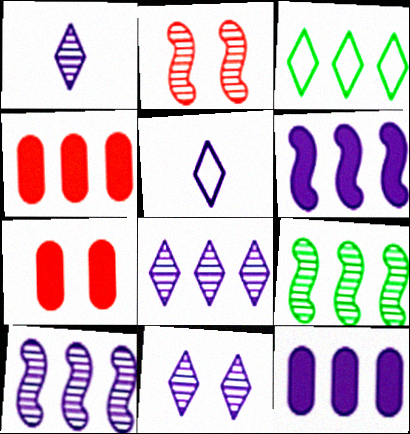[[1, 8, 11], 
[3, 4, 10], 
[5, 7, 9]]